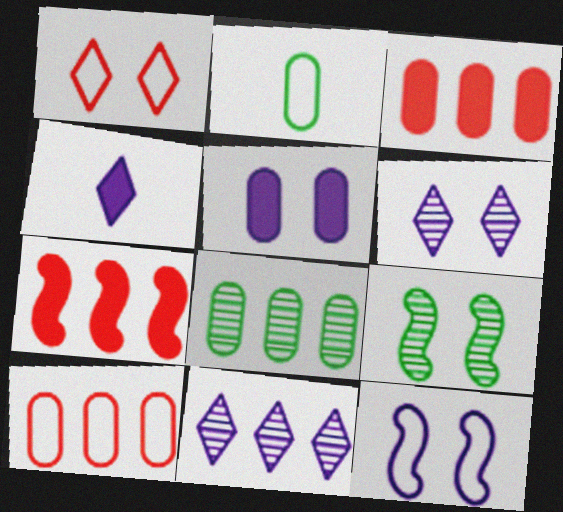[[1, 5, 9], 
[2, 6, 7], 
[4, 9, 10], 
[5, 6, 12]]